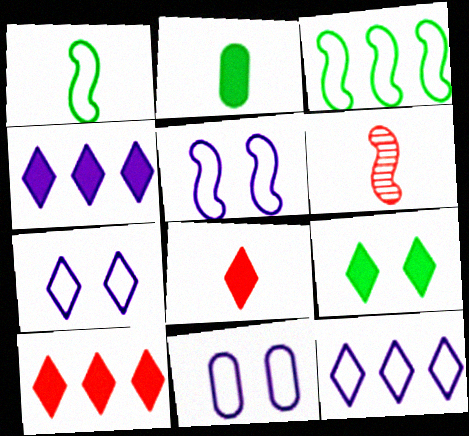[[4, 8, 9], 
[5, 7, 11]]